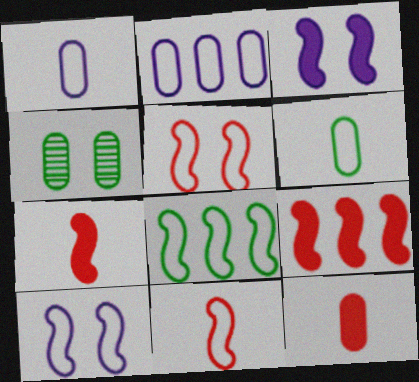[[2, 4, 12], 
[8, 10, 11]]